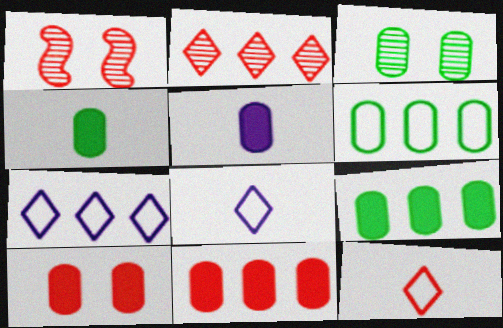[[1, 4, 7], 
[1, 8, 9], 
[1, 11, 12], 
[3, 4, 6], 
[5, 9, 10]]